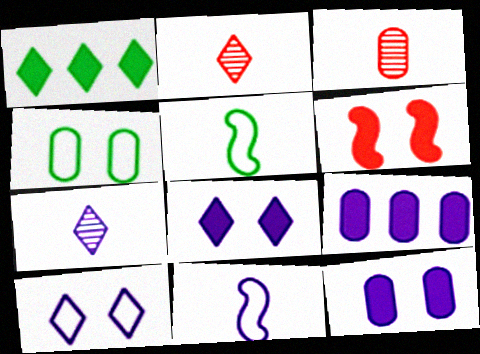[[1, 2, 10], 
[3, 4, 9]]